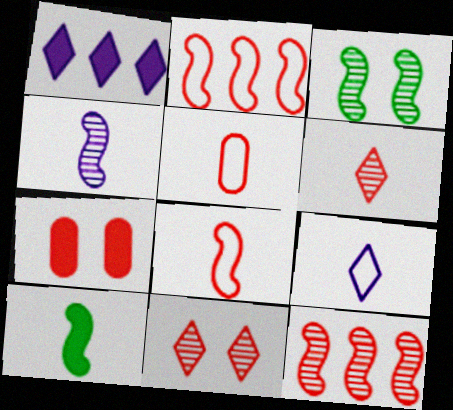[[1, 3, 5], 
[1, 7, 10], 
[2, 6, 7], 
[3, 4, 12], 
[4, 8, 10]]